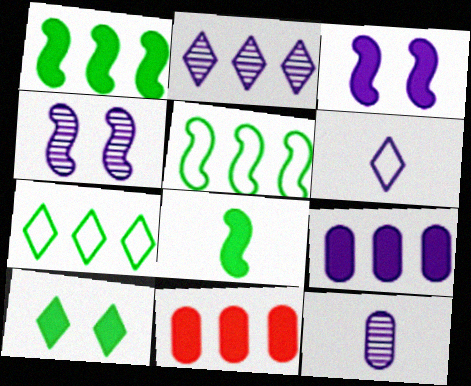[[2, 4, 12], 
[2, 5, 11], 
[4, 6, 9]]